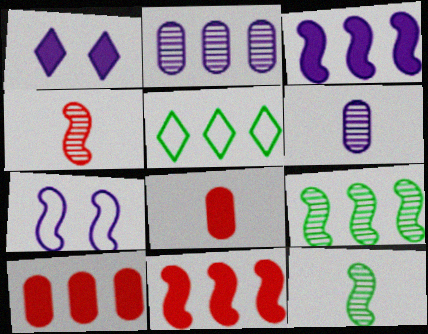[[2, 5, 11], 
[7, 11, 12]]